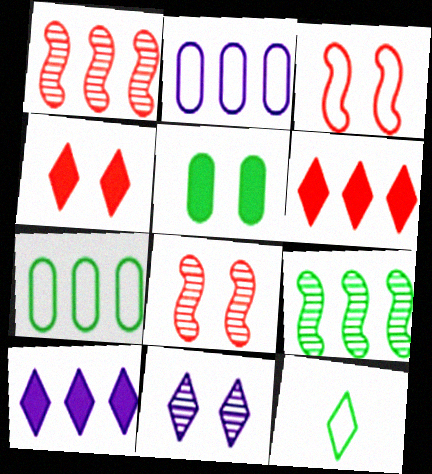[[1, 7, 10], 
[2, 3, 12], 
[2, 6, 9], 
[3, 5, 11], 
[5, 9, 12], 
[6, 11, 12]]